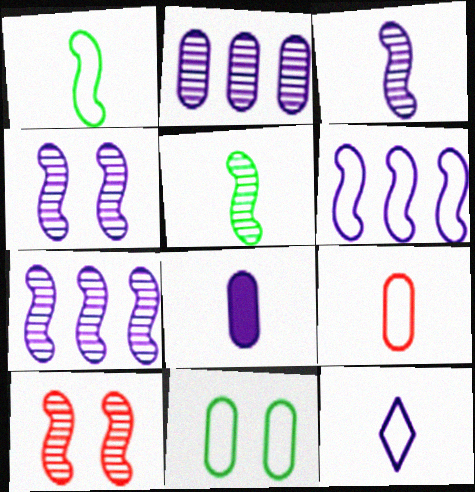[[1, 9, 12], 
[3, 4, 7], 
[3, 8, 12], 
[5, 7, 10]]